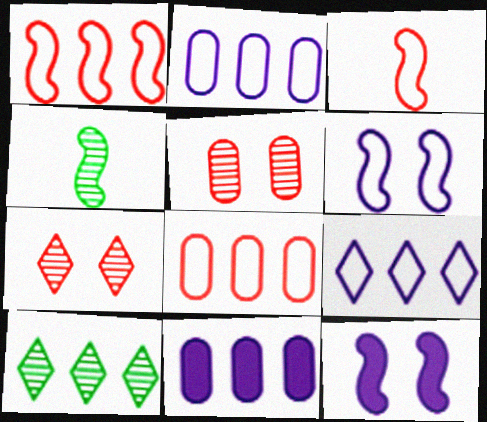[[1, 4, 12], 
[1, 10, 11]]